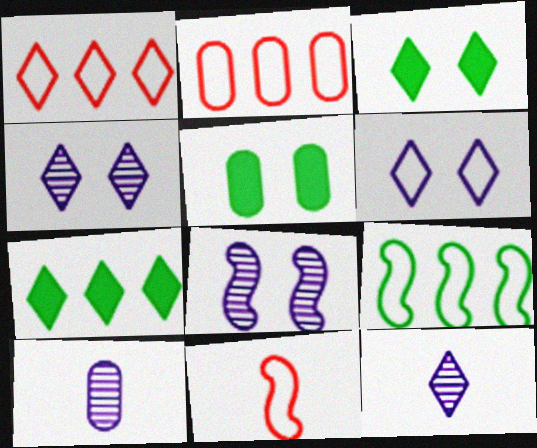[[1, 3, 12], 
[2, 5, 10]]